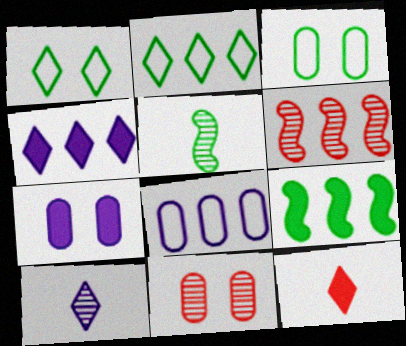[[3, 7, 11], 
[7, 9, 12]]